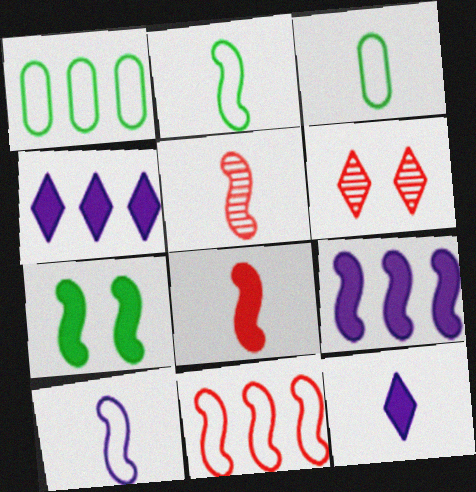[[3, 5, 12], 
[3, 6, 9], 
[7, 8, 9]]